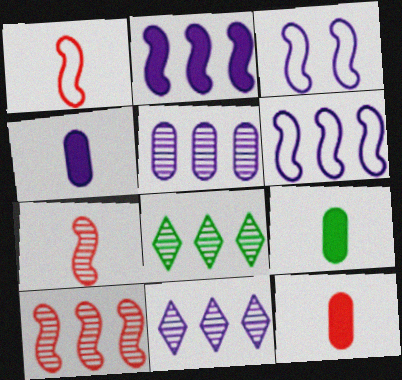[[3, 4, 11], 
[3, 8, 12], 
[4, 9, 12], 
[5, 8, 10]]